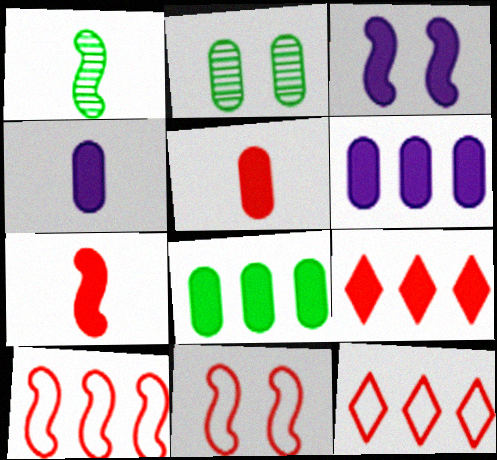[[1, 3, 10]]